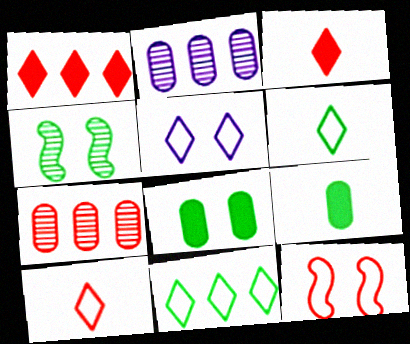[[3, 7, 12], 
[4, 9, 11], 
[5, 10, 11]]